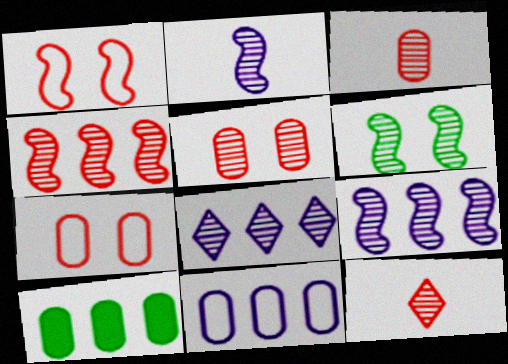[[2, 4, 6], 
[3, 6, 8], 
[4, 5, 12]]